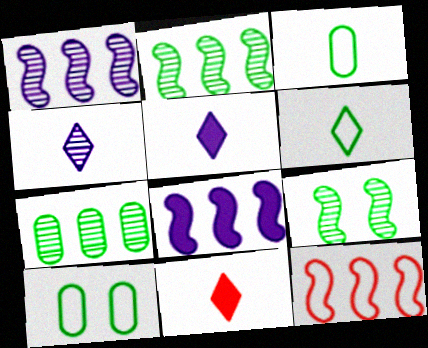[[1, 10, 11], 
[2, 8, 12], 
[4, 6, 11]]